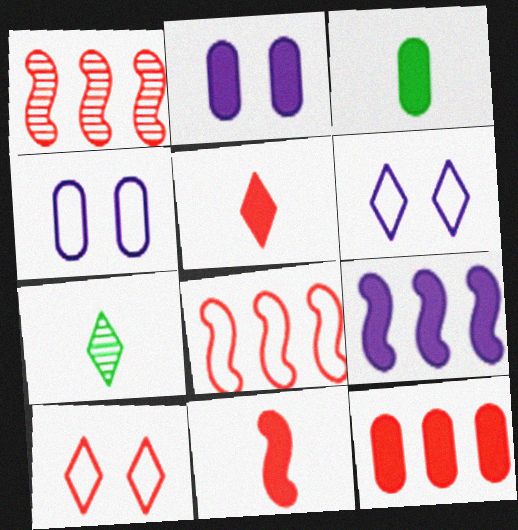[[1, 3, 6], 
[2, 3, 12], 
[2, 7, 8]]